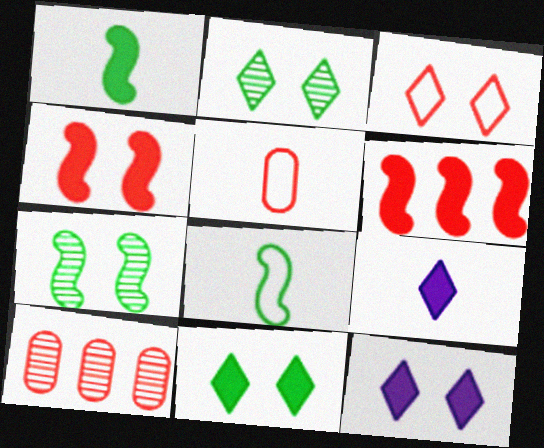[[2, 3, 12], 
[8, 10, 12]]